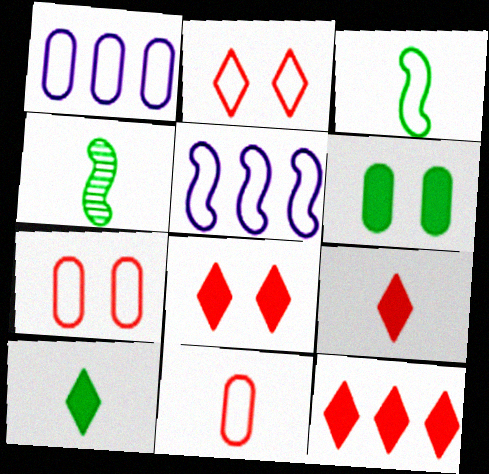[[1, 2, 3], 
[1, 4, 8], 
[8, 9, 12]]